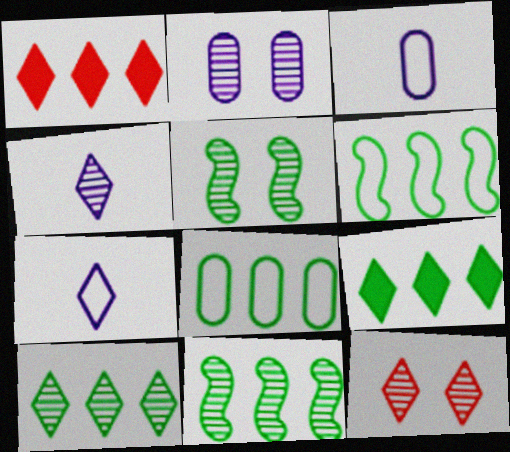[[1, 3, 5], 
[2, 5, 12], 
[4, 10, 12], 
[7, 9, 12], 
[8, 9, 11]]